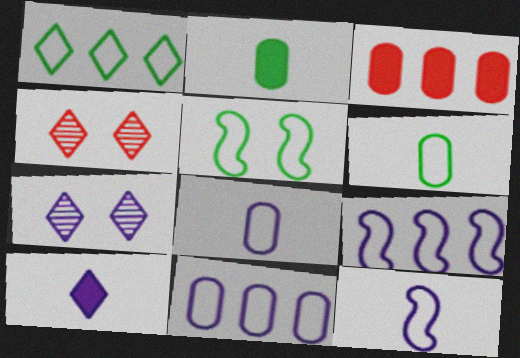[[1, 4, 10], 
[1, 5, 6], 
[2, 4, 9]]